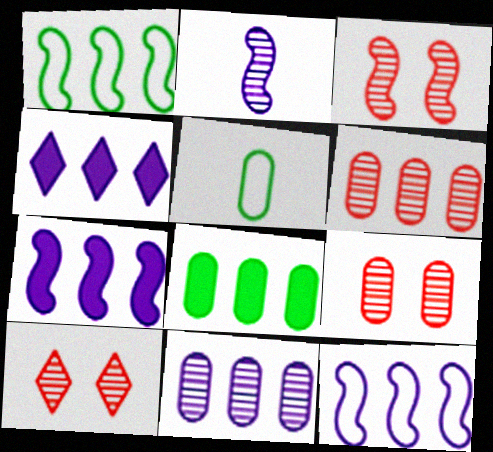[[1, 4, 6], 
[3, 4, 5], 
[3, 9, 10], 
[4, 11, 12], 
[5, 7, 10]]